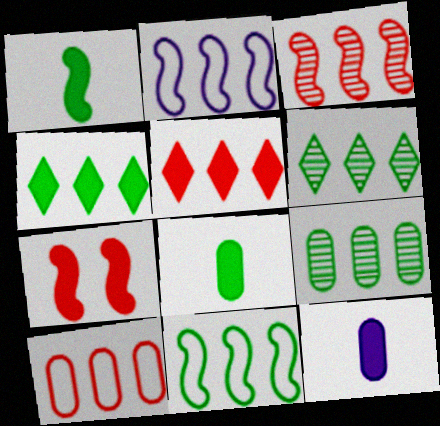[[2, 5, 9], 
[3, 5, 10], 
[4, 7, 12], 
[4, 9, 11]]